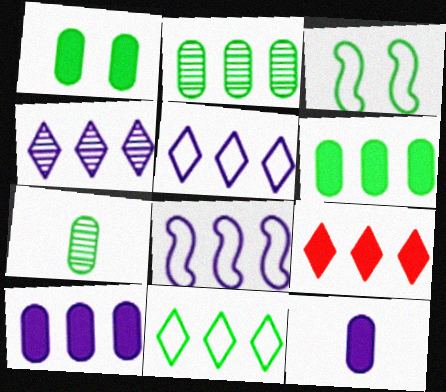[[2, 8, 9], 
[4, 8, 10], 
[4, 9, 11]]